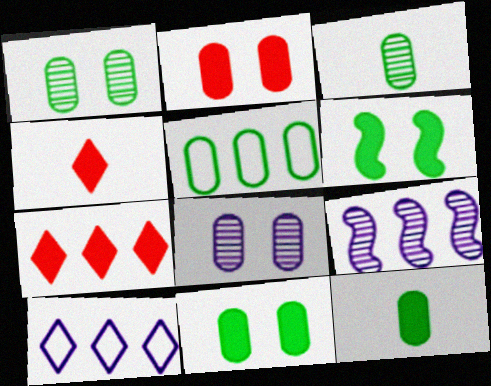[[1, 5, 12], 
[3, 5, 11], 
[5, 7, 9]]